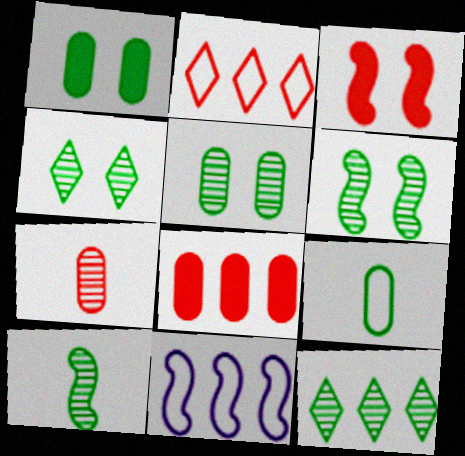[[2, 3, 7], 
[3, 10, 11], 
[4, 5, 6], 
[5, 10, 12], 
[8, 11, 12]]